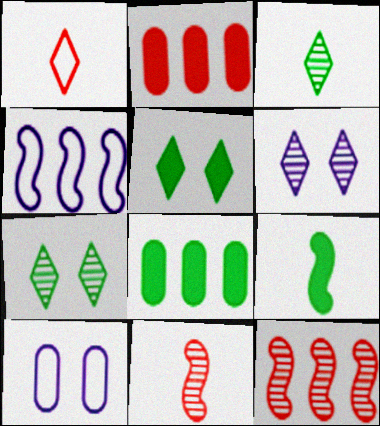[[5, 8, 9]]